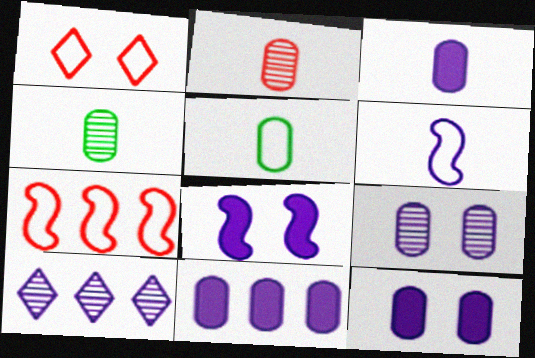[[2, 3, 5], 
[3, 11, 12], 
[6, 10, 12]]